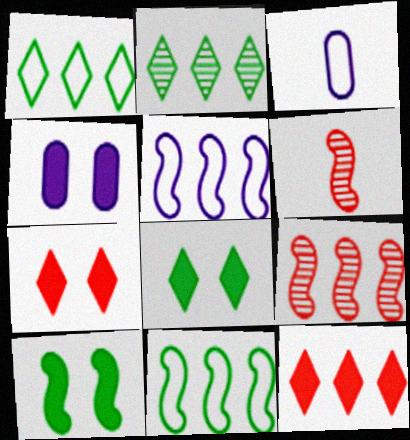[[1, 4, 6], 
[3, 8, 9], 
[4, 7, 10], 
[5, 6, 10]]